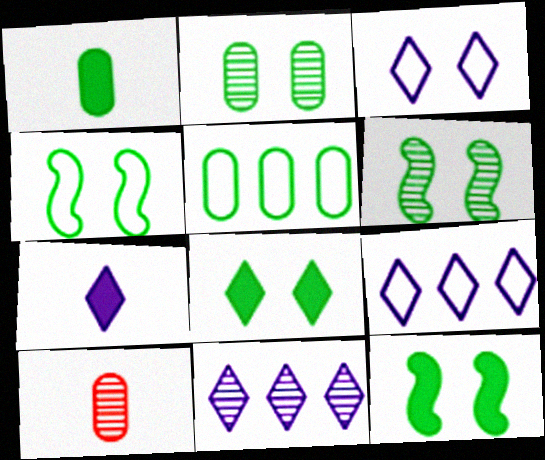[[1, 2, 5], 
[2, 4, 8], 
[3, 7, 11], 
[4, 6, 12], 
[6, 10, 11], 
[9, 10, 12]]